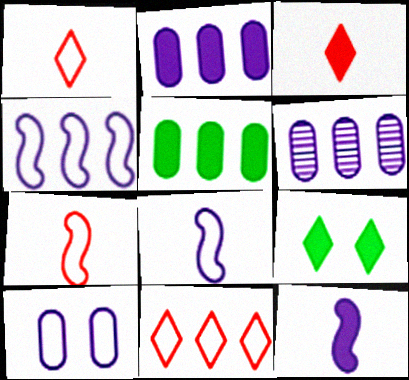[[6, 7, 9]]